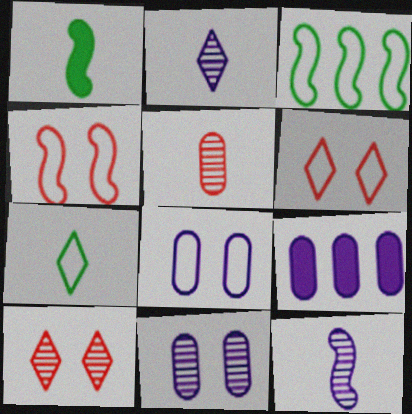[]